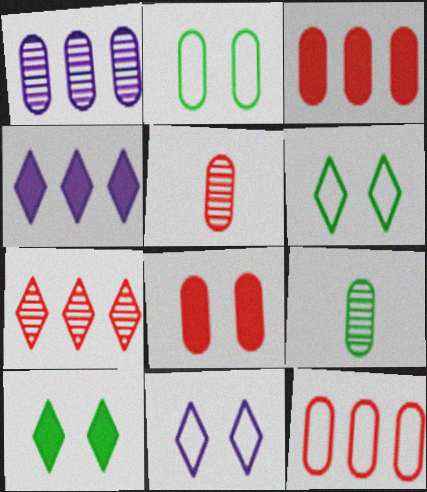[[5, 8, 12]]